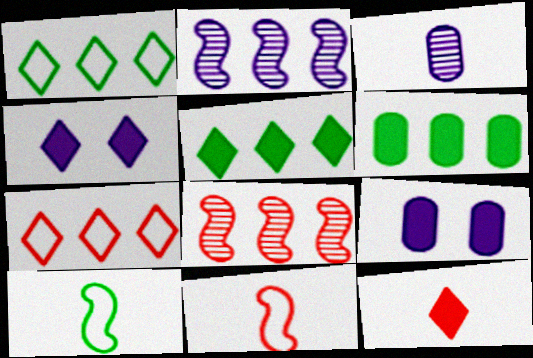[[2, 6, 7], 
[3, 10, 12], 
[4, 5, 12]]